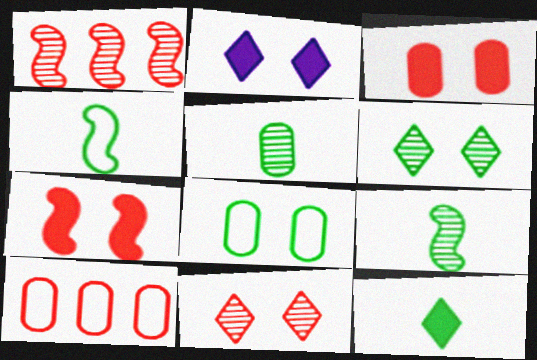[[2, 9, 10], 
[4, 5, 12]]